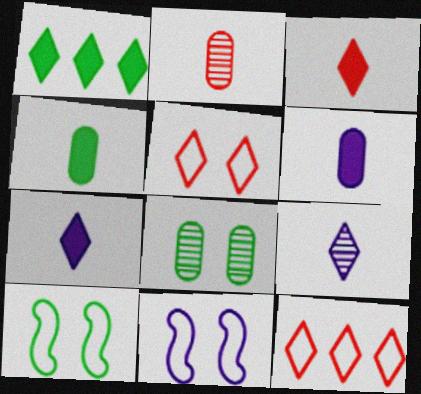[[1, 2, 11], 
[1, 5, 9]]